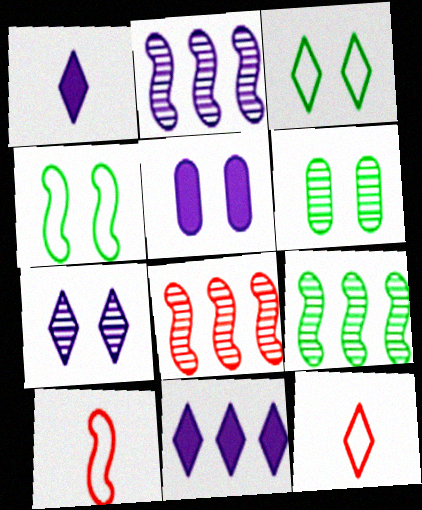[[2, 8, 9], 
[5, 9, 12], 
[6, 10, 11]]